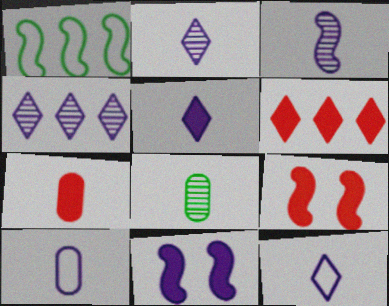[[1, 3, 9], 
[2, 5, 12], 
[3, 5, 10], 
[4, 10, 11], 
[6, 7, 9], 
[7, 8, 10]]